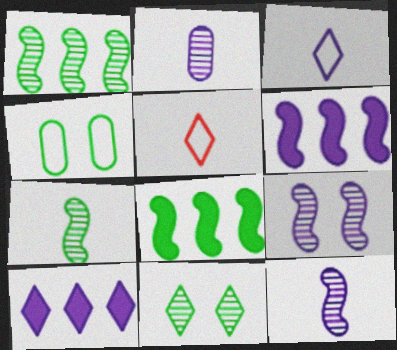[[5, 10, 11]]